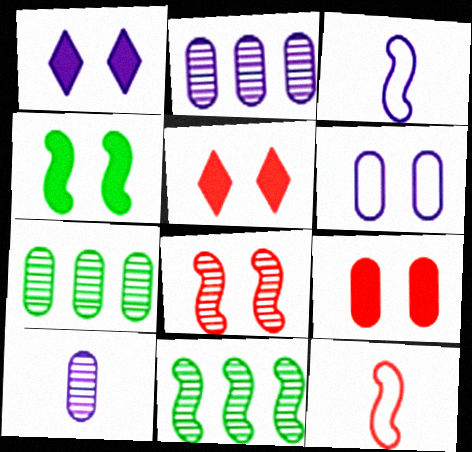[[1, 2, 3], 
[1, 4, 9], 
[1, 7, 12], 
[3, 5, 7]]